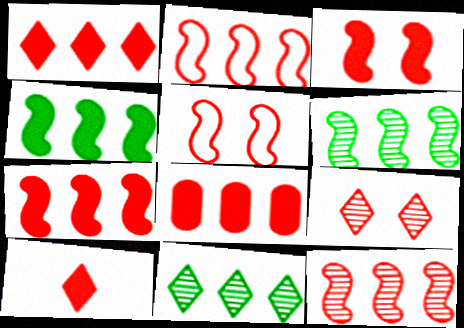[[1, 7, 8], 
[2, 7, 12], 
[3, 8, 10]]